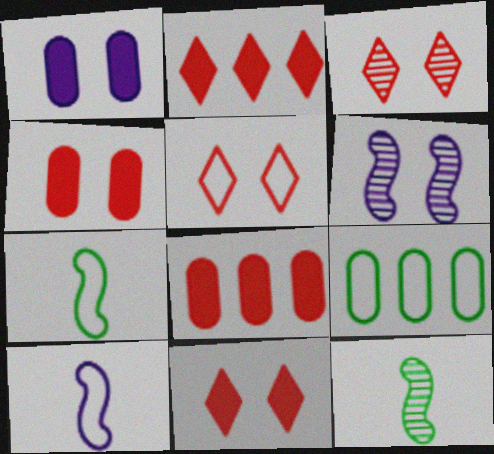[[3, 5, 11], 
[5, 9, 10]]